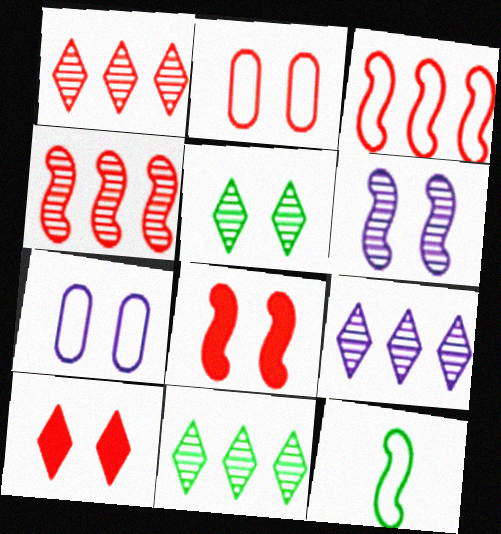[[1, 9, 11], 
[5, 7, 8]]